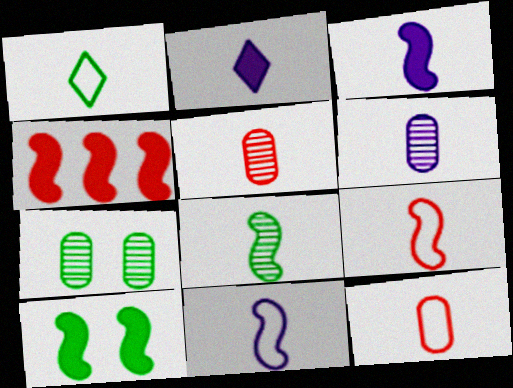[[1, 3, 5], 
[1, 11, 12], 
[2, 6, 11], 
[2, 8, 12], 
[3, 4, 10], 
[3, 8, 9]]